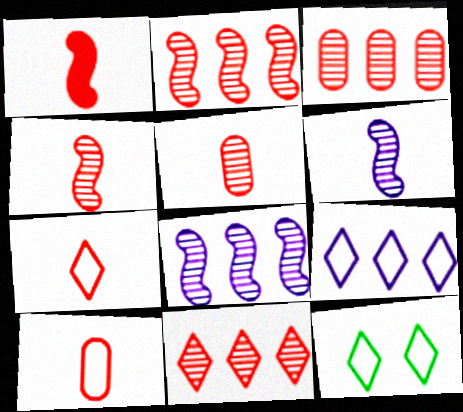[[1, 5, 7], 
[2, 3, 11], 
[7, 9, 12]]